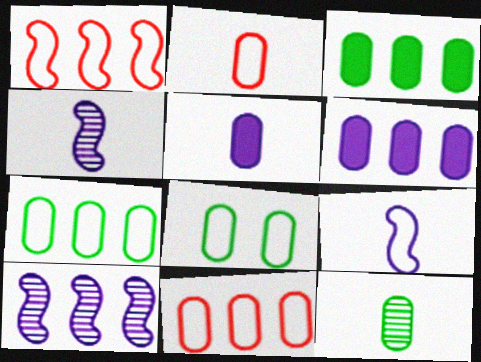[[2, 5, 12], 
[3, 8, 12]]